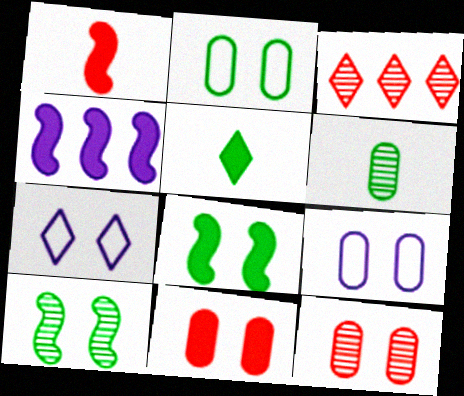[[1, 4, 8], 
[3, 5, 7], 
[4, 5, 11], 
[7, 8, 12], 
[7, 10, 11]]